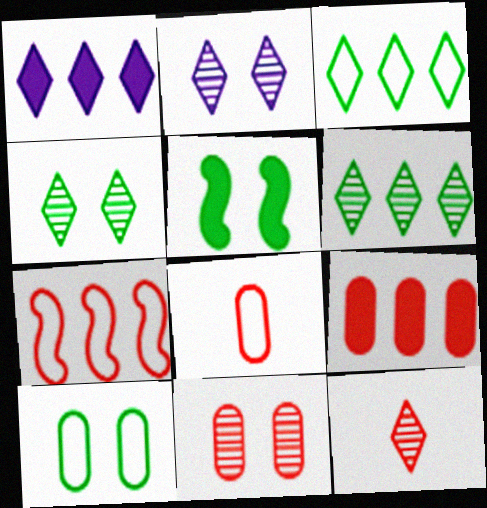[[2, 6, 12], 
[4, 5, 10], 
[8, 9, 11]]